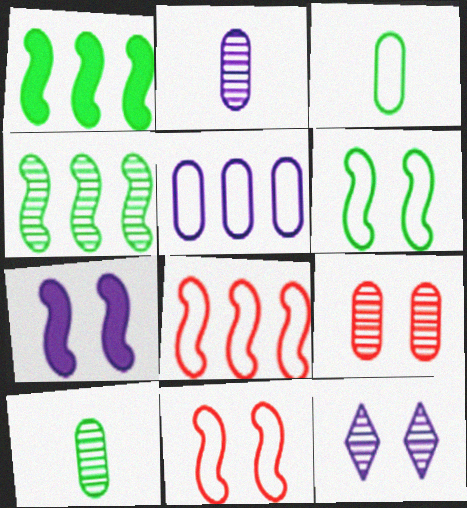[]